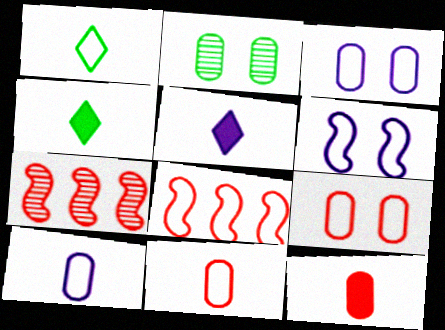[[1, 3, 8], 
[2, 5, 8], 
[3, 4, 7]]